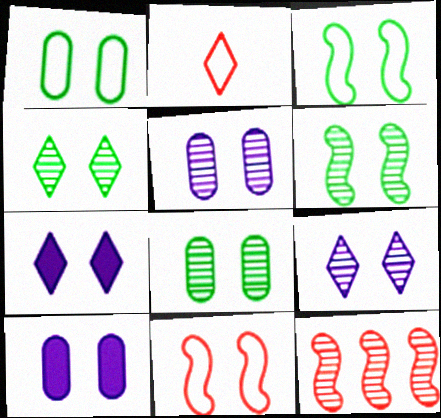[[4, 6, 8], 
[4, 10, 11], 
[7, 8, 11]]